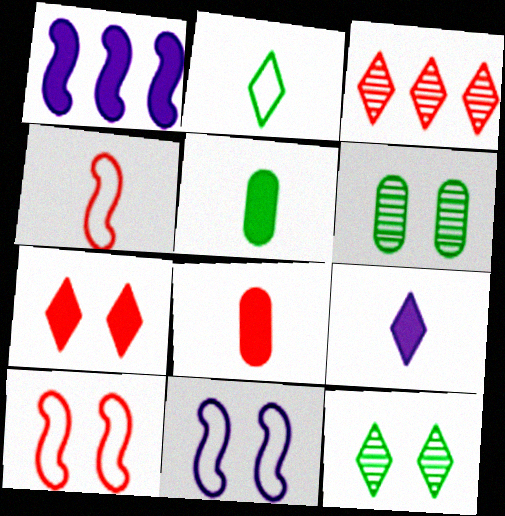[[1, 5, 7], 
[3, 5, 11], 
[3, 8, 10], 
[6, 7, 11]]